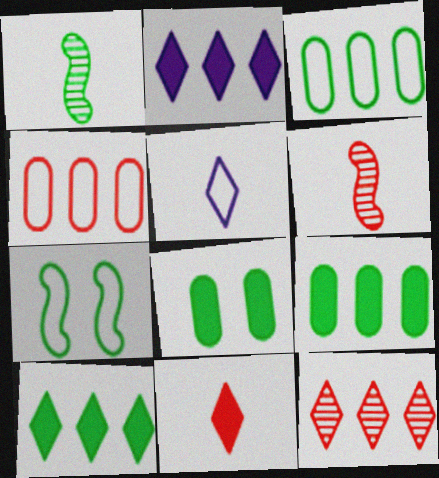[[4, 5, 7]]